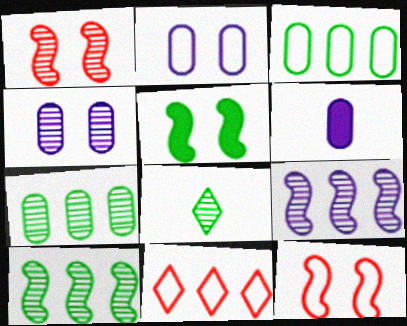[[3, 5, 8]]